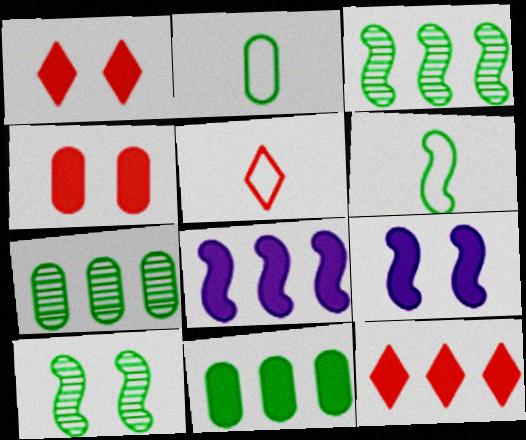[[5, 7, 9], 
[8, 11, 12]]